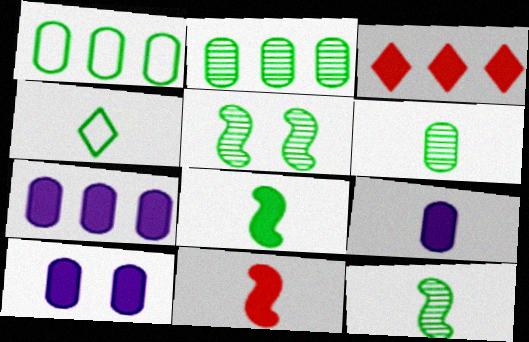[[3, 8, 10], 
[4, 6, 8], 
[7, 9, 10]]